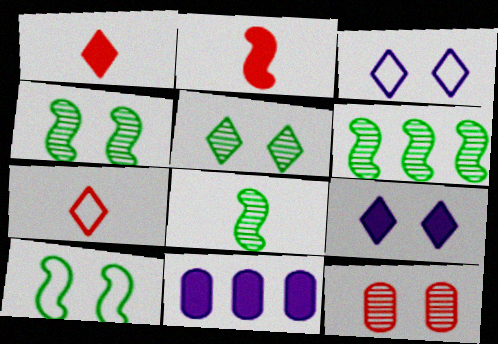[[4, 6, 8], 
[4, 7, 11], 
[9, 10, 12]]